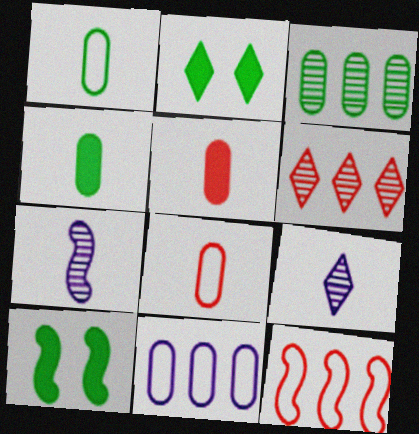[[7, 10, 12]]